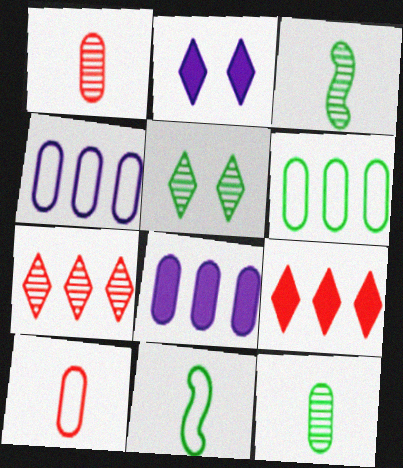[]